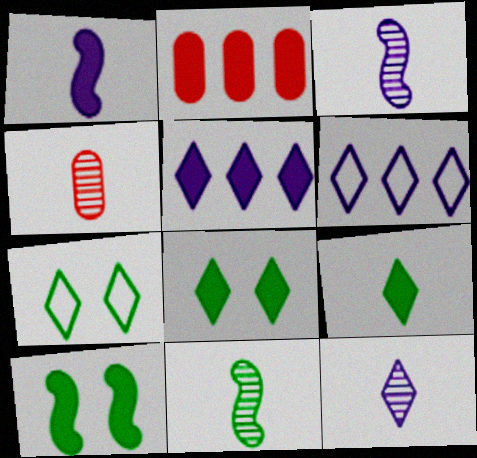[[1, 2, 8], 
[2, 3, 7], 
[4, 6, 10], 
[4, 11, 12]]